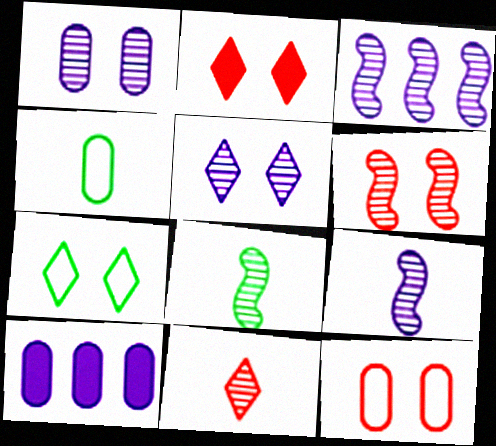[[2, 3, 4], 
[2, 5, 7], 
[2, 6, 12], 
[3, 6, 8]]